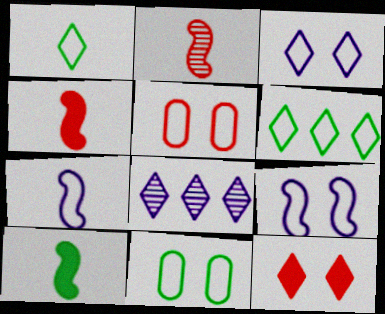[[1, 8, 12], 
[2, 7, 10], 
[4, 8, 11], 
[5, 6, 7], 
[5, 8, 10]]